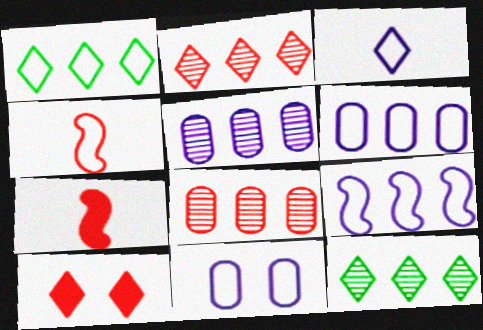[[1, 4, 11], 
[3, 9, 11], 
[3, 10, 12], 
[4, 8, 10], 
[7, 11, 12]]